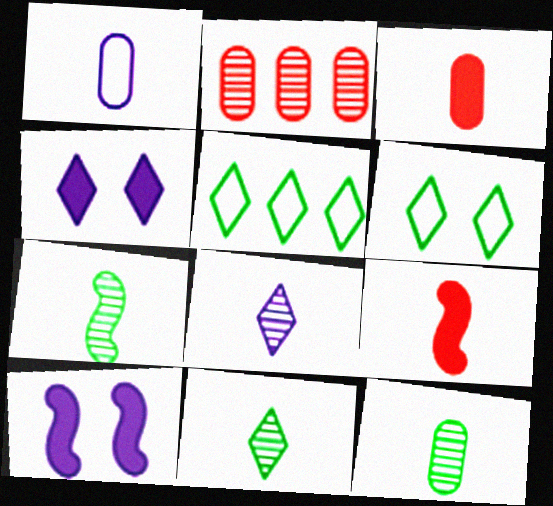[[1, 3, 12], 
[1, 9, 11], 
[7, 11, 12]]